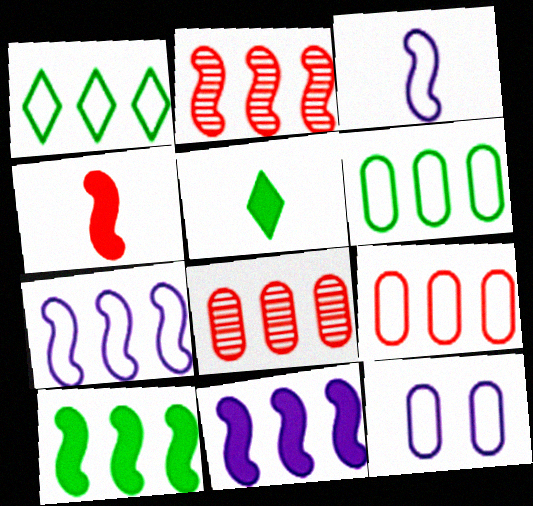[[1, 7, 9], 
[1, 8, 11], 
[2, 5, 12], 
[2, 7, 10]]